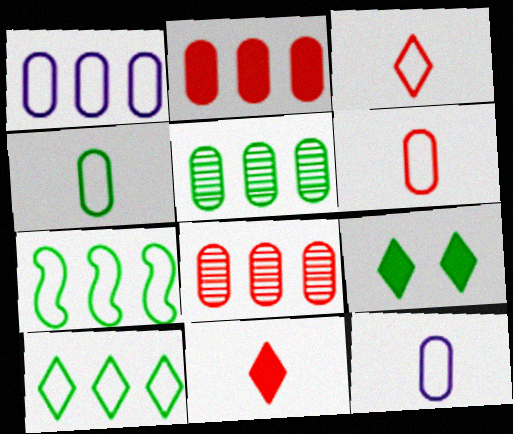[[1, 2, 5], 
[4, 6, 12]]